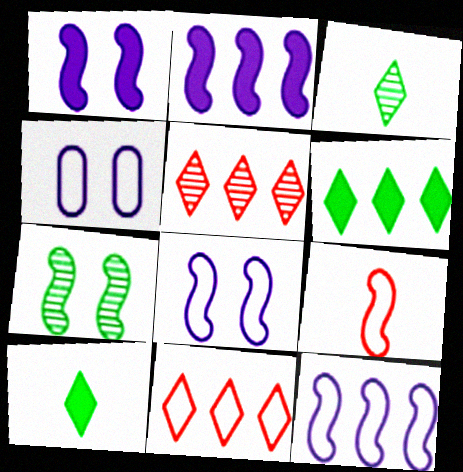[[2, 7, 9]]